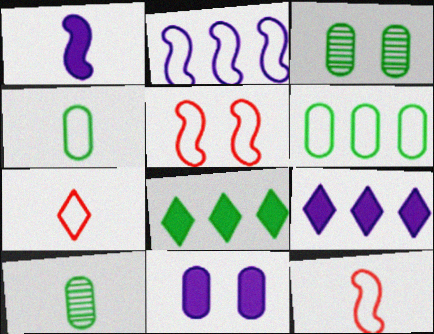[[1, 7, 10], 
[1, 9, 11], 
[3, 9, 12], 
[5, 9, 10]]